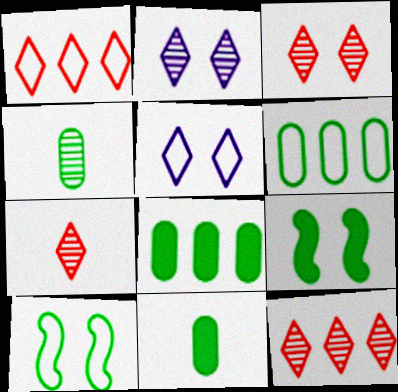[[3, 7, 12]]